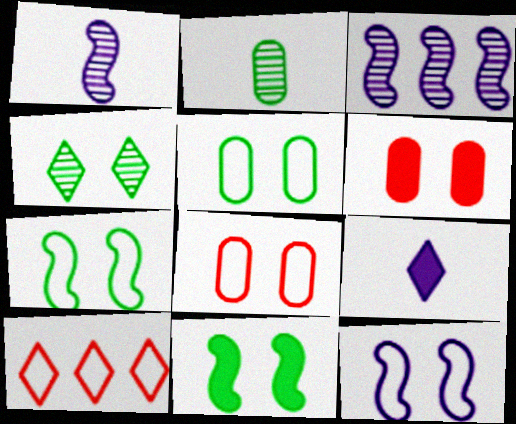[[4, 5, 11], 
[4, 6, 12], 
[4, 9, 10]]